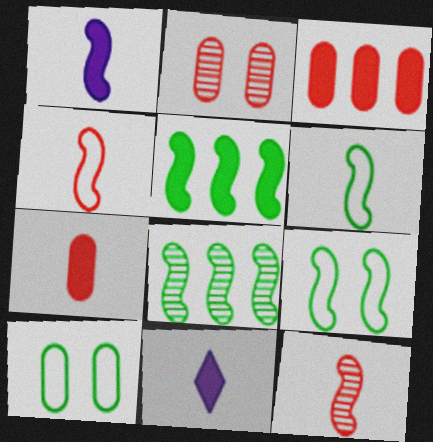[[1, 6, 12]]